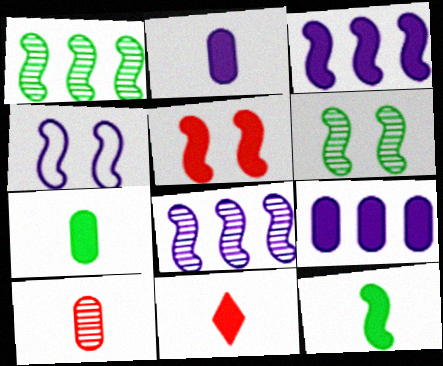[[2, 11, 12], 
[3, 5, 12], 
[4, 5, 6]]